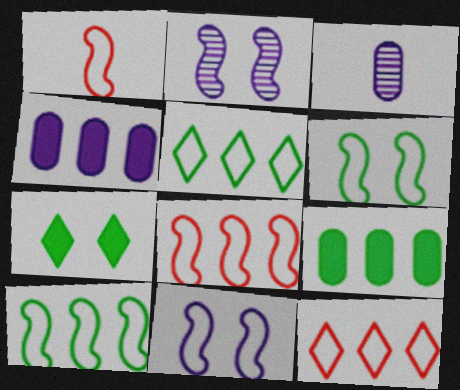[[1, 10, 11], 
[3, 7, 8]]